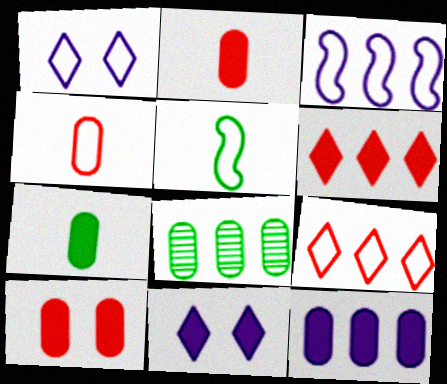[[3, 6, 8], 
[7, 10, 12]]